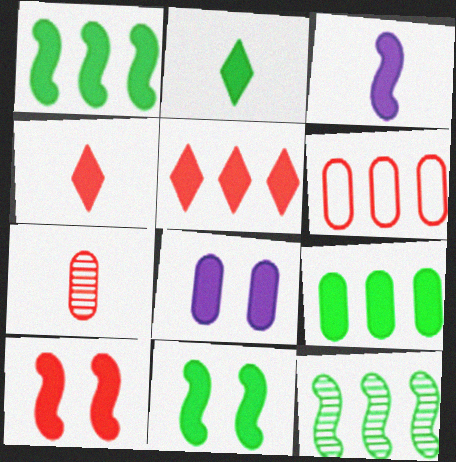[[1, 3, 10], 
[1, 4, 8], 
[2, 9, 11]]